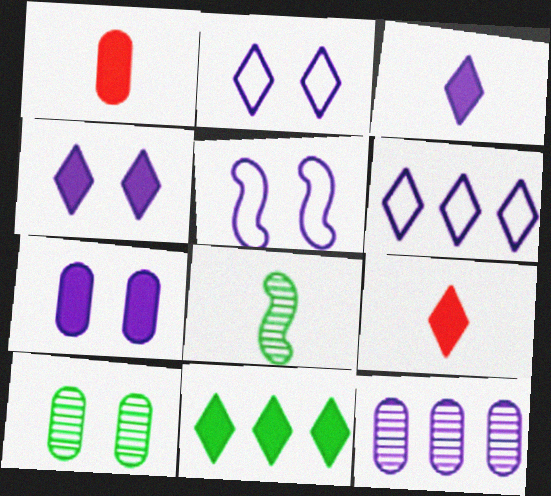[[3, 5, 12], 
[4, 9, 11]]